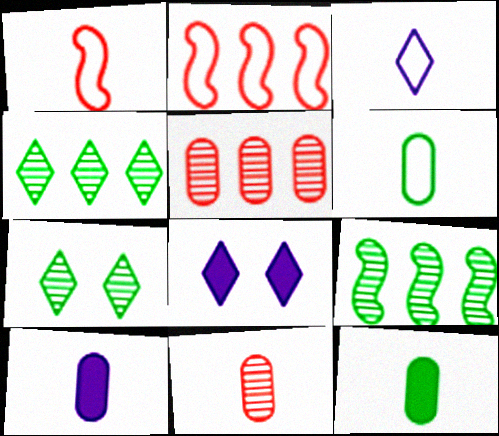[[1, 3, 6], 
[2, 7, 10], 
[6, 10, 11]]